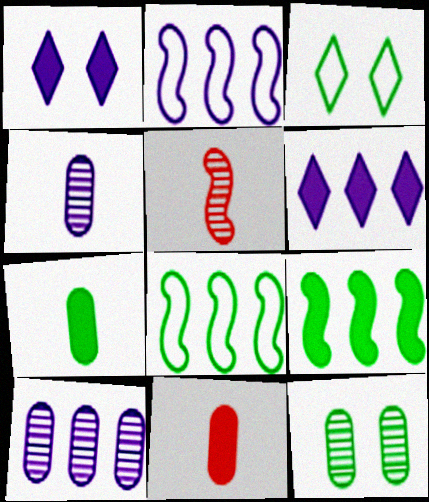[[1, 2, 4], 
[1, 9, 11], 
[2, 6, 10]]